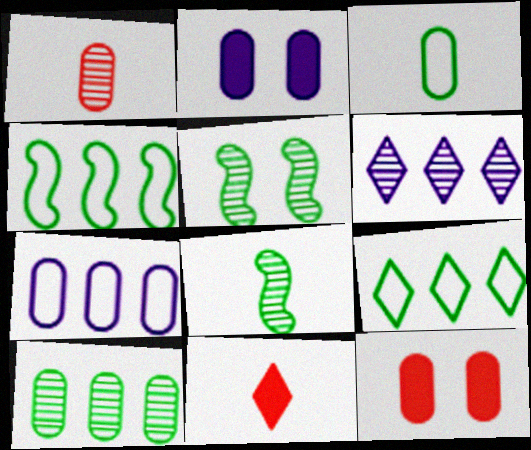[[1, 5, 6], 
[5, 7, 11]]